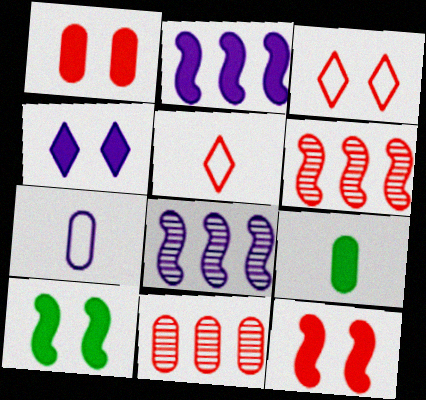[[1, 4, 10], 
[1, 5, 6], 
[3, 8, 9], 
[4, 7, 8], 
[5, 11, 12]]